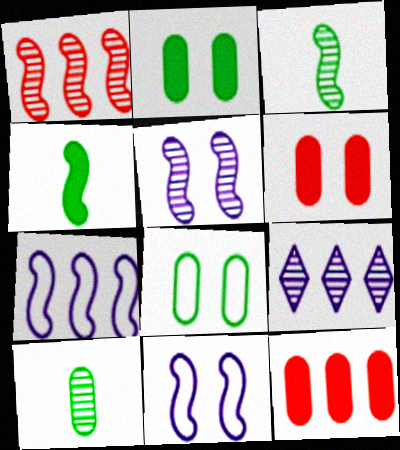[[1, 3, 5], 
[1, 4, 11]]